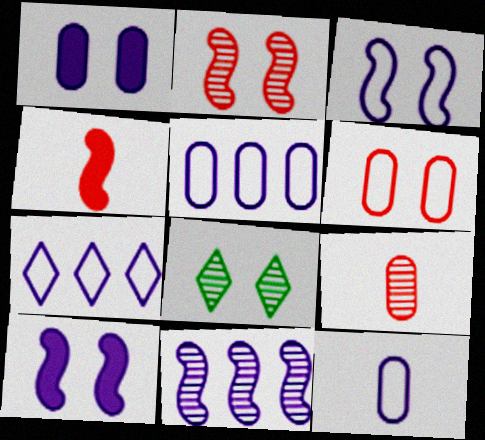[[3, 7, 12], 
[4, 5, 8], 
[6, 8, 10], 
[8, 9, 11]]